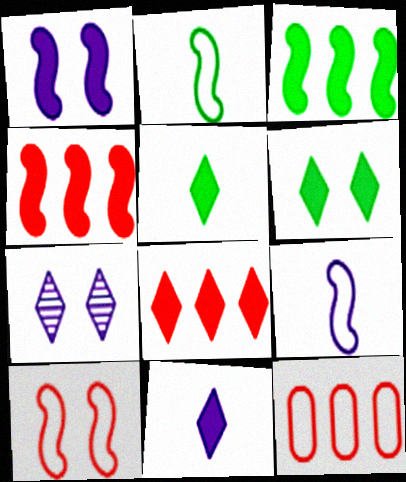[[6, 8, 11]]